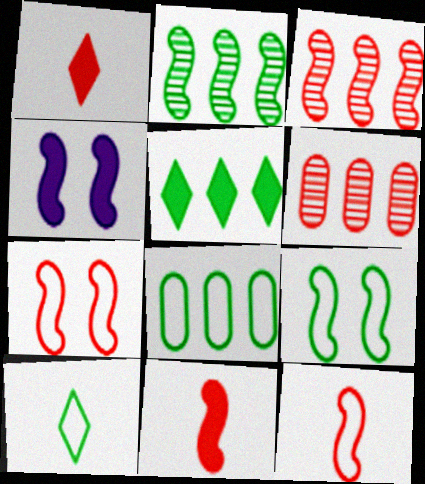[[1, 6, 7], 
[2, 4, 12], 
[2, 5, 8], 
[3, 7, 11], 
[4, 6, 10], 
[8, 9, 10]]